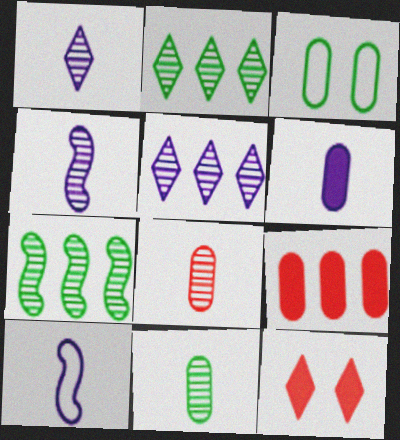[[1, 6, 10]]